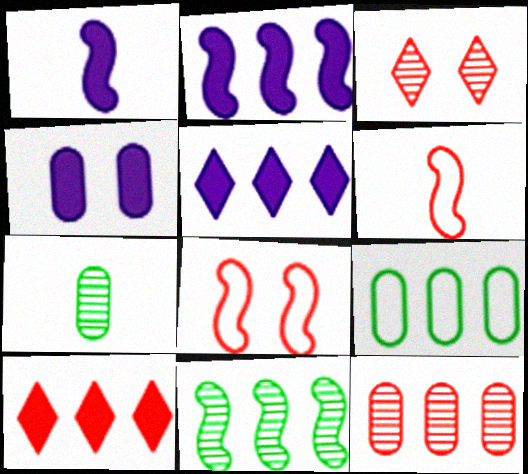[[1, 3, 9], 
[1, 4, 5], 
[1, 8, 11], 
[5, 7, 8]]